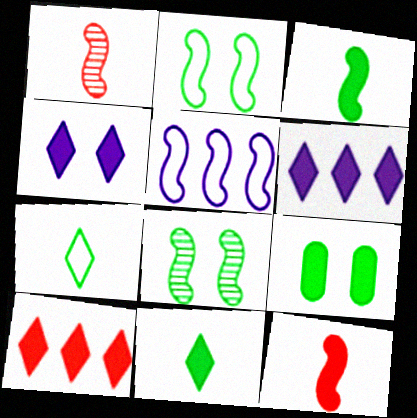[[4, 10, 11], 
[5, 8, 12], 
[6, 9, 12]]